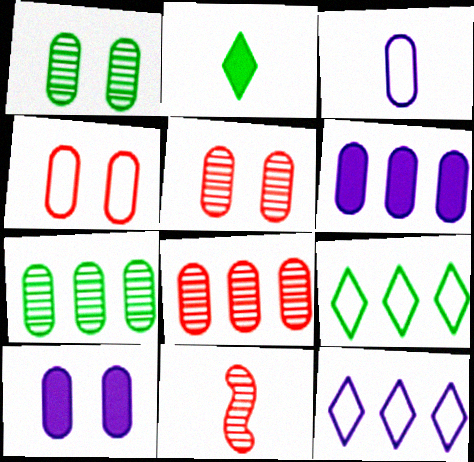[[1, 4, 10], 
[2, 3, 11], 
[9, 10, 11]]